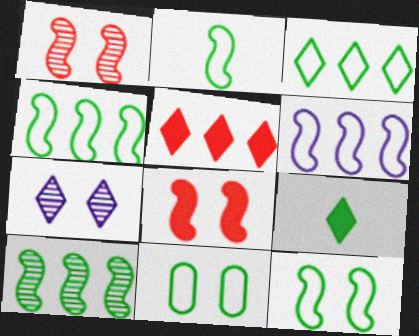[[2, 3, 11], 
[2, 4, 12], 
[7, 8, 11], 
[9, 10, 11]]